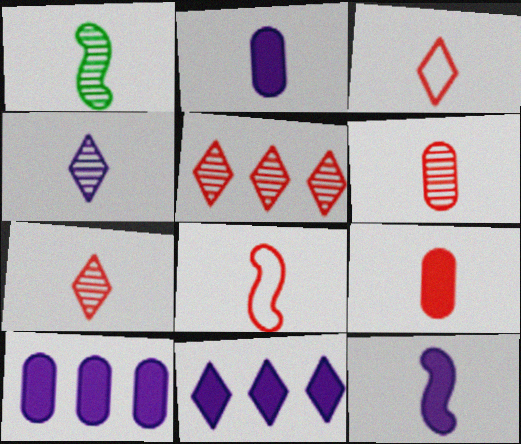[[1, 2, 3], 
[1, 4, 6], 
[1, 8, 12], 
[7, 8, 9]]